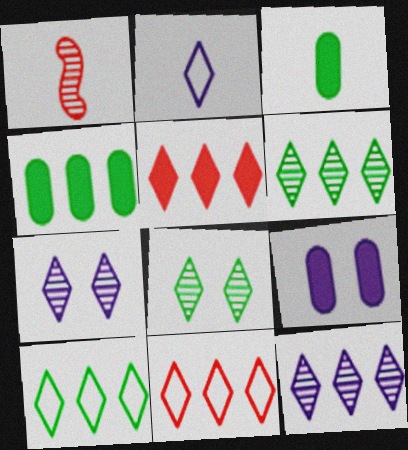[[1, 2, 3], 
[1, 9, 10], 
[2, 5, 8], 
[5, 10, 12]]